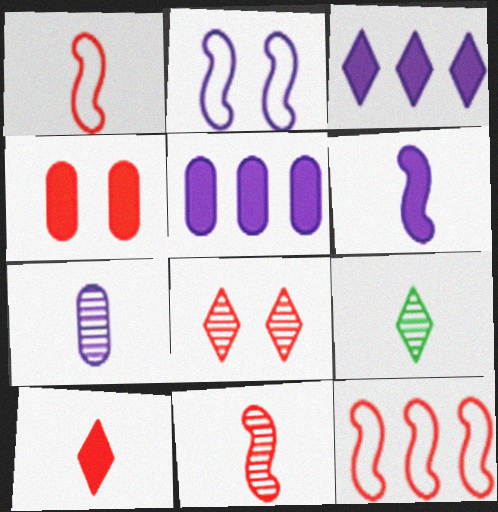[[2, 3, 7], 
[7, 9, 11]]